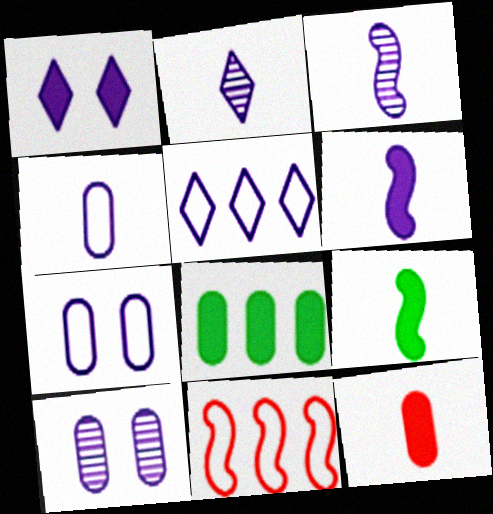[[1, 2, 5], 
[2, 4, 6], 
[5, 6, 10]]